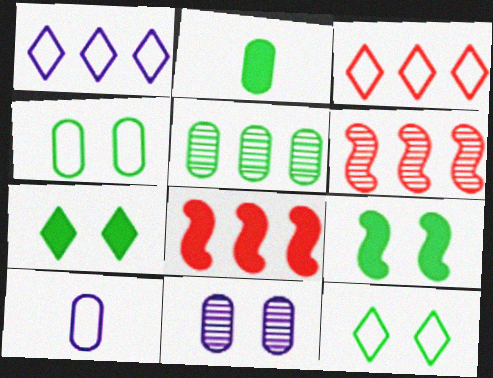[[1, 5, 8], 
[2, 4, 5], 
[6, 7, 10]]